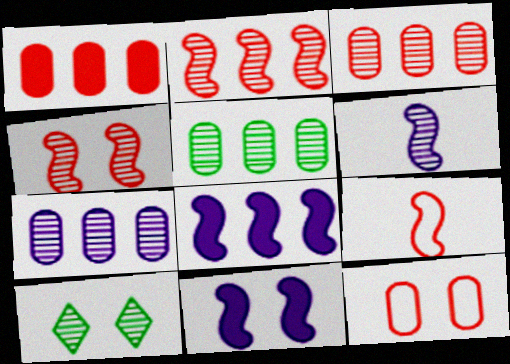[[3, 5, 7], 
[3, 6, 10], 
[10, 11, 12]]